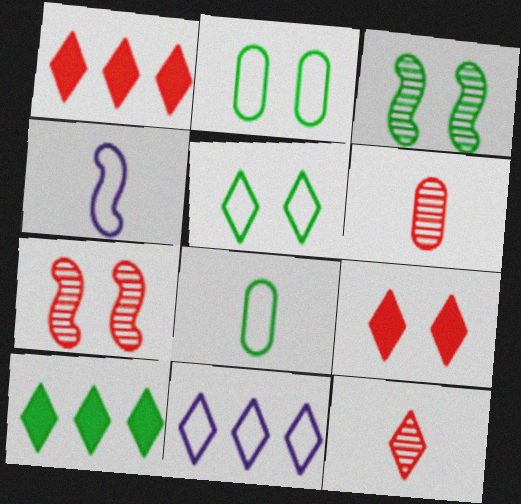[[3, 8, 10]]